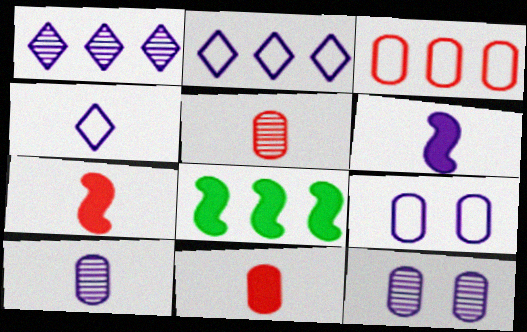[[1, 3, 8], 
[1, 6, 9], 
[2, 6, 12], 
[4, 6, 10]]